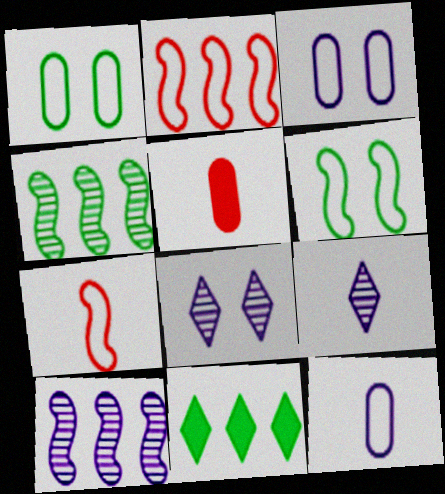[]